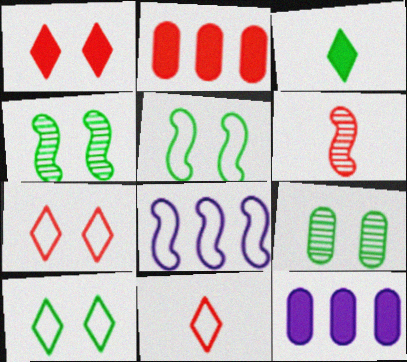[[2, 6, 7], 
[4, 11, 12], 
[6, 10, 12]]